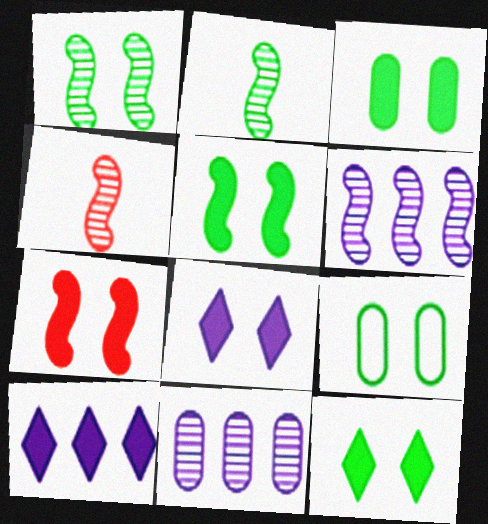[[1, 4, 6], 
[1, 9, 12], 
[3, 5, 12], 
[3, 7, 8], 
[4, 9, 10]]